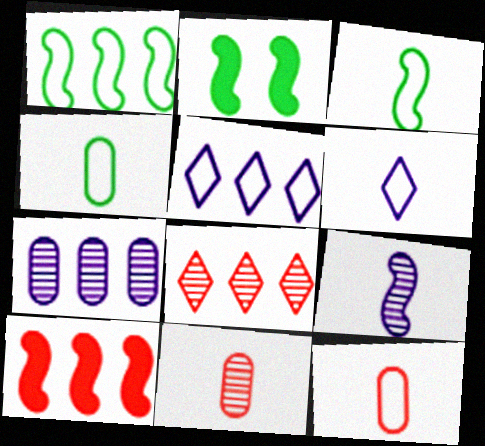[[2, 5, 11], 
[3, 6, 12]]